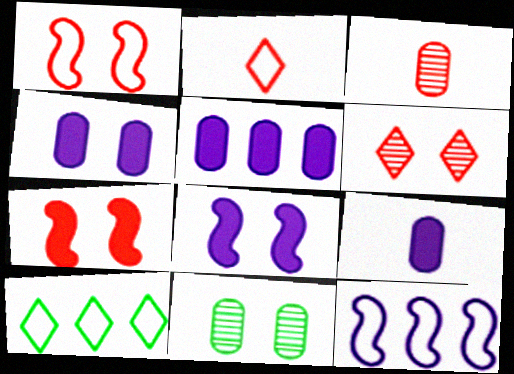[[3, 8, 10], 
[4, 5, 9]]